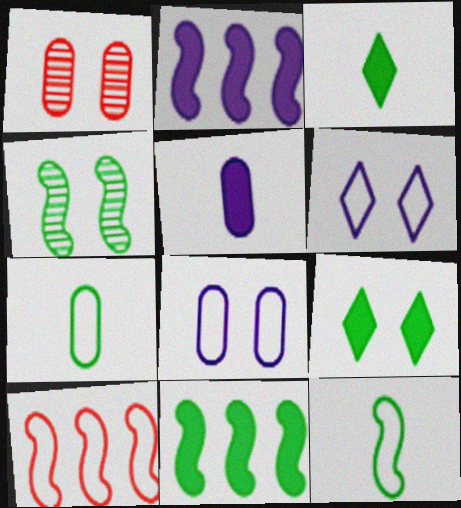[[4, 11, 12], 
[6, 7, 10]]